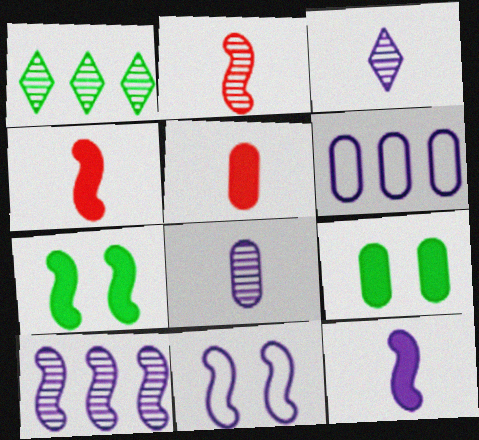[[1, 5, 11], 
[10, 11, 12]]